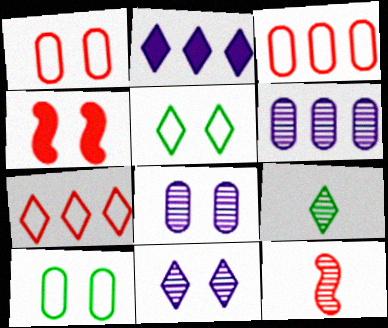[[2, 10, 12], 
[4, 5, 8], 
[4, 10, 11]]